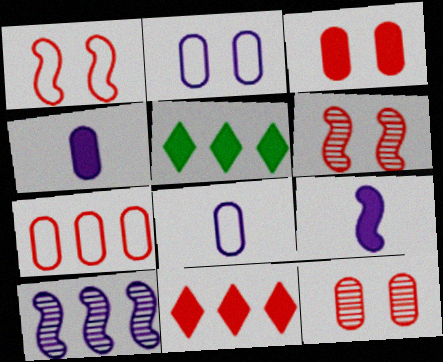[[3, 5, 9], 
[5, 6, 8], 
[5, 7, 10]]